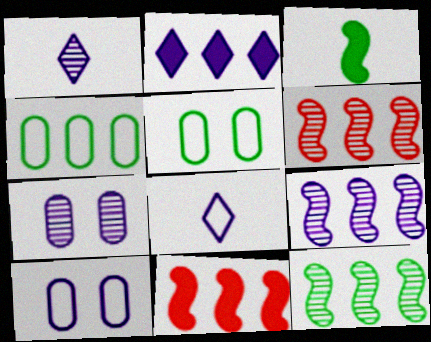[[1, 5, 11], 
[1, 7, 9], 
[2, 4, 6], 
[6, 9, 12]]